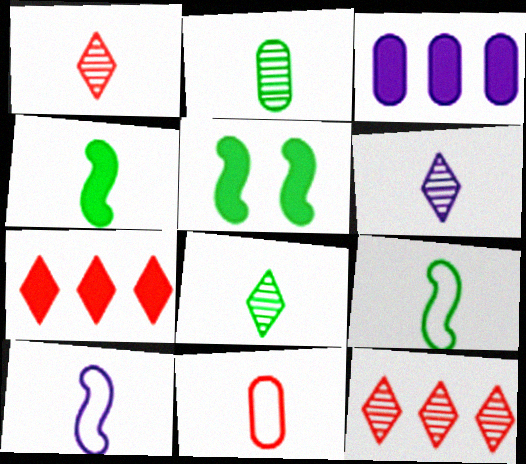[[1, 6, 8], 
[4, 6, 11]]